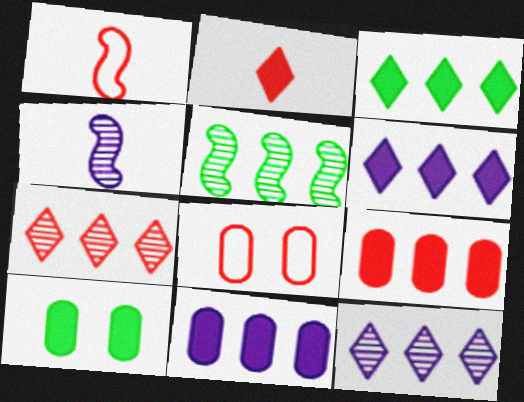[[1, 10, 12], 
[3, 4, 8]]